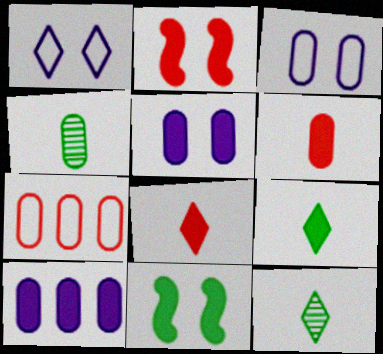[[2, 9, 10], 
[4, 5, 7], 
[8, 10, 11]]